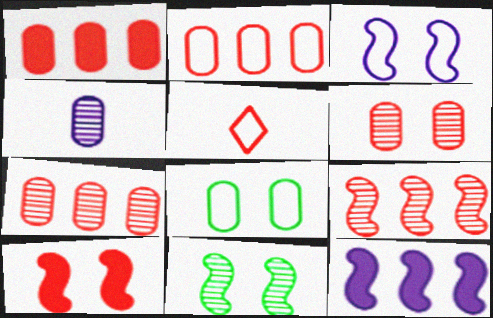[[1, 2, 7], 
[1, 4, 8], 
[3, 10, 11], 
[5, 7, 10]]